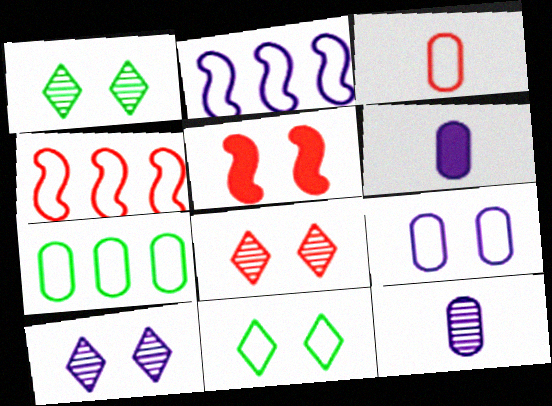[[1, 4, 6], 
[1, 5, 9], 
[1, 8, 10], 
[2, 3, 11], 
[2, 6, 10], 
[3, 7, 9]]